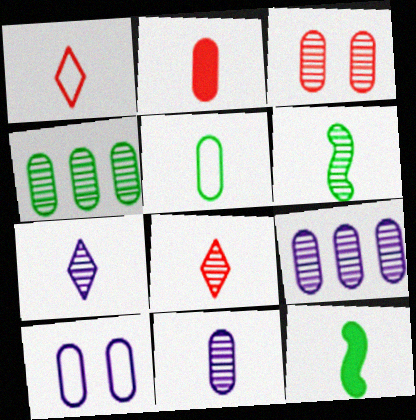[[1, 11, 12], 
[2, 4, 10], 
[2, 5, 11], 
[3, 4, 11], 
[6, 8, 11]]